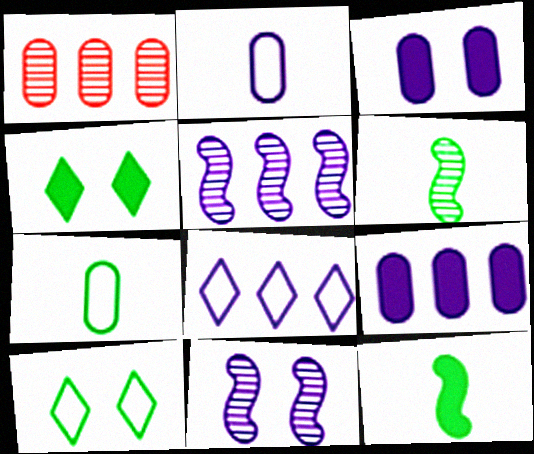[[1, 3, 7], 
[5, 8, 9]]